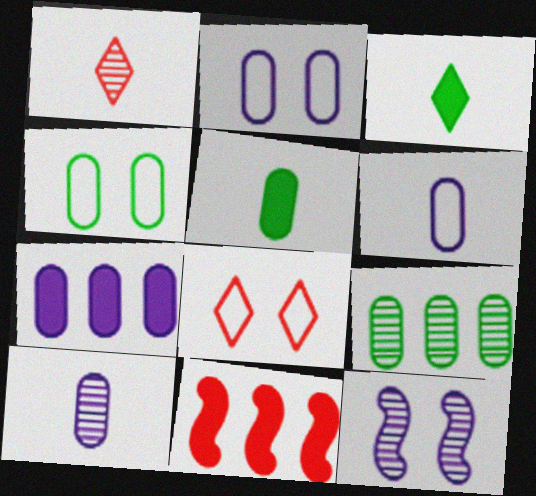[[1, 9, 12], 
[2, 7, 10], 
[4, 5, 9]]